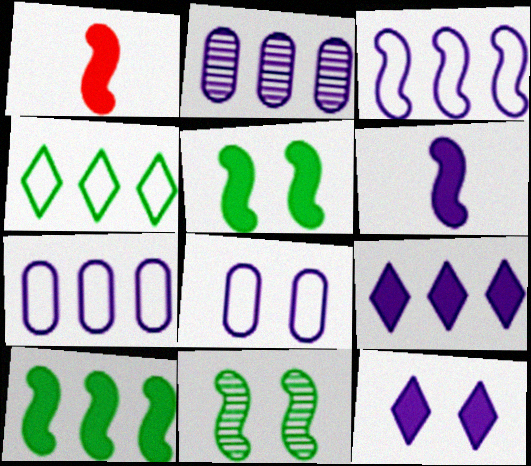[[1, 3, 11], 
[2, 3, 9]]